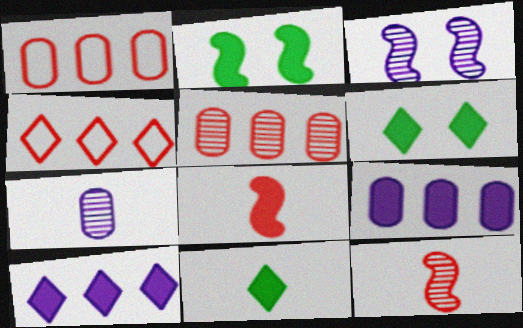[[1, 3, 11], 
[2, 4, 7], 
[6, 8, 9]]